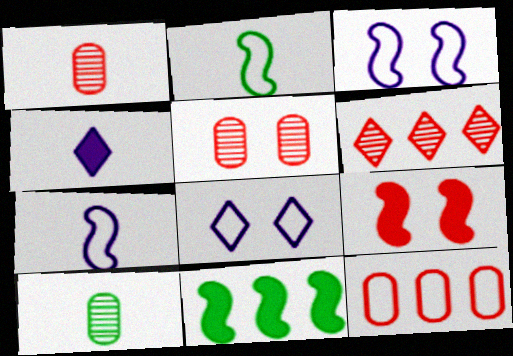[[1, 2, 4], 
[1, 8, 11], 
[2, 8, 12]]